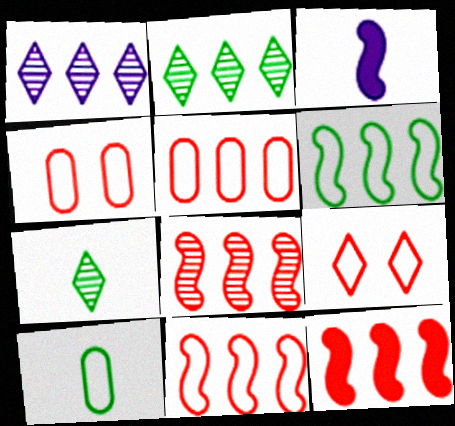[[2, 3, 4], 
[8, 11, 12]]